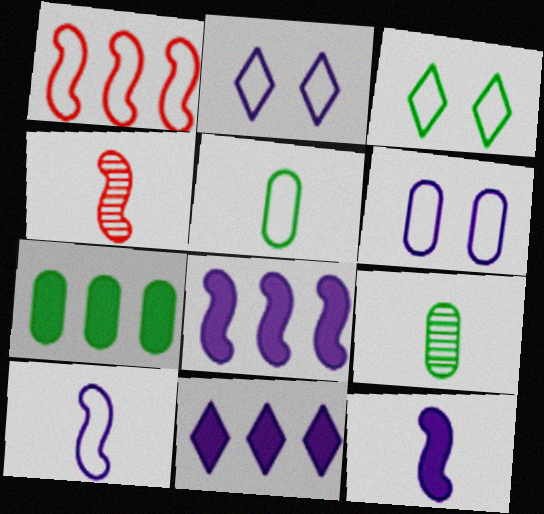[[1, 2, 5], 
[2, 4, 7]]